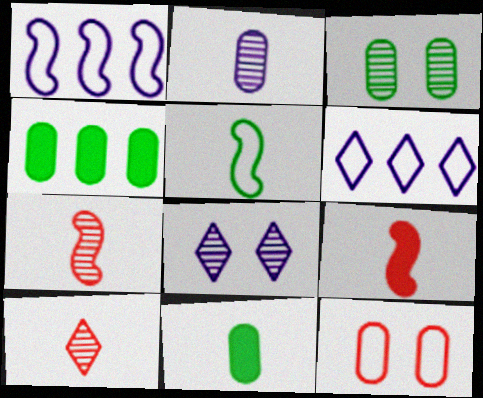[[2, 4, 12], 
[3, 6, 9], 
[5, 6, 12]]